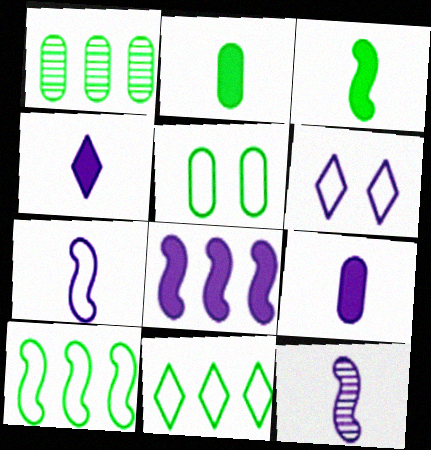[[1, 2, 5]]